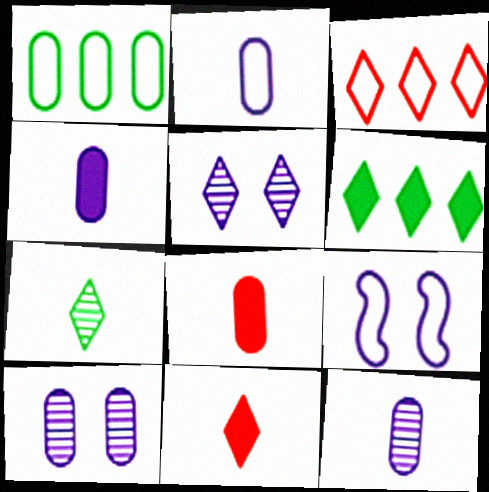[[1, 8, 10], 
[2, 4, 12]]